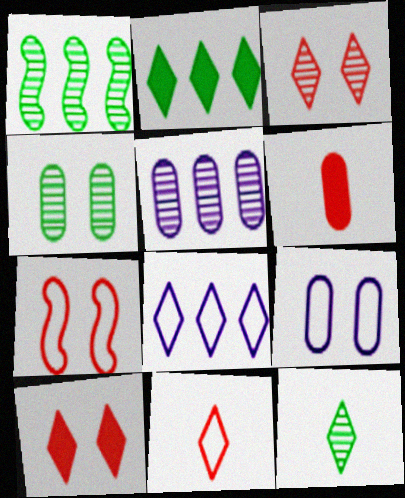[[1, 4, 12], 
[8, 10, 12]]